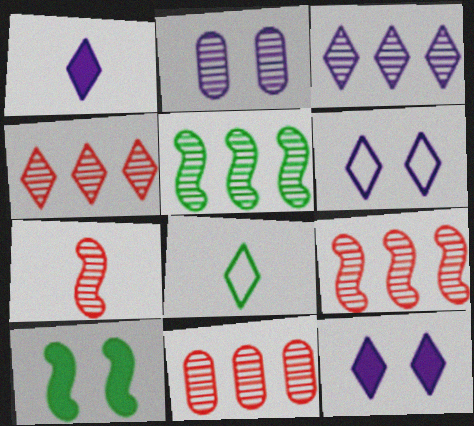[[1, 3, 6], 
[3, 5, 11], 
[4, 8, 12], 
[4, 9, 11]]